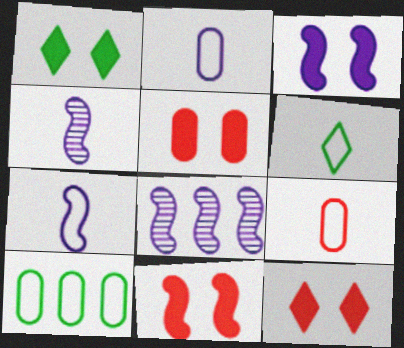[[1, 3, 5], 
[1, 8, 9], 
[3, 7, 8], 
[4, 10, 12], 
[5, 6, 8], 
[5, 11, 12], 
[6, 7, 9]]